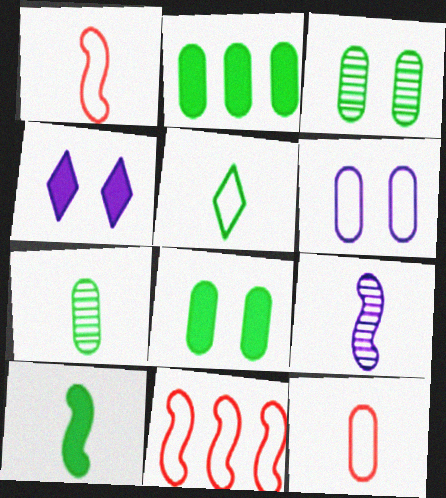[[1, 9, 10], 
[4, 7, 11], 
[5, 6, 11], 
[5, 7, 10]]